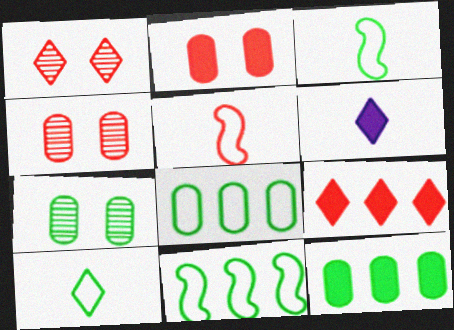[[4, 5, 9], 
[4, 6, 11]]